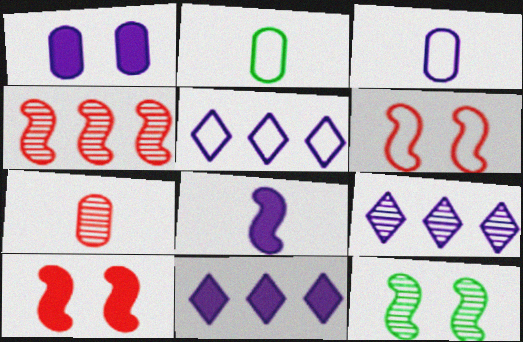[[1, 8, 11], 
[2, 5, 6], 
[2, 9, 10], 
[5, 9, 11], 
[7, 9, 12]]